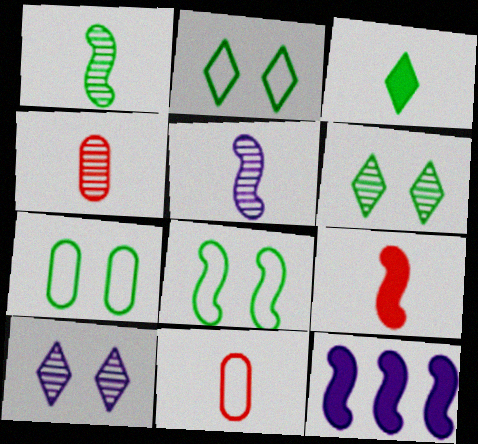[[2, 4, 12], 
[2, 7, 8], 
[3, 5, 11], 
[6, 11, 12]]